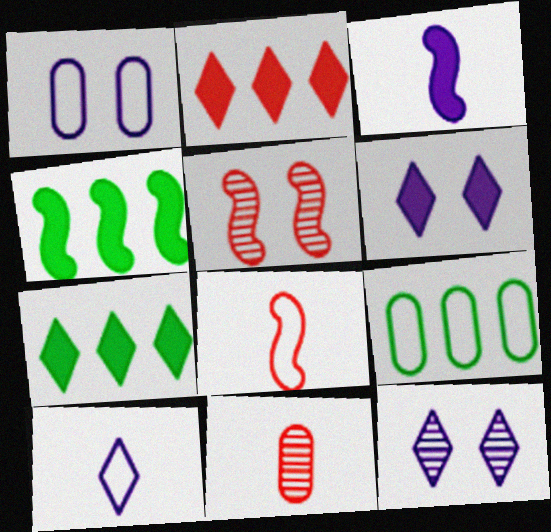[]